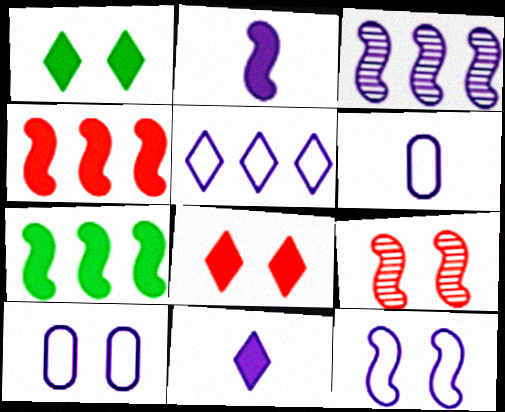[[1, 9, 10], 
[2, 3, 12], 
[3, 10, 11], 
[5, 6, 12]]